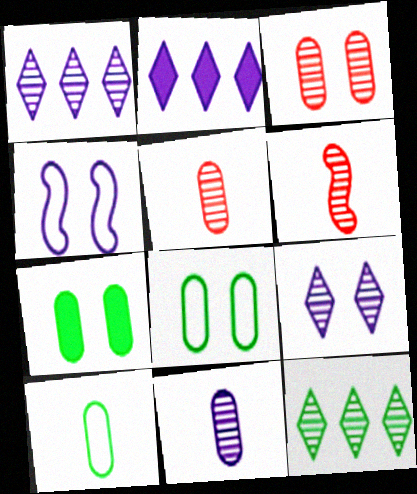[[2, 4, 11], 
[2, 6, 8]]